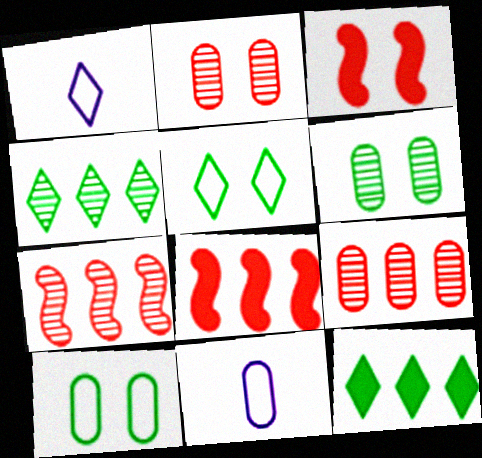[[1, 6, 8], 
[3, 4, 11]]